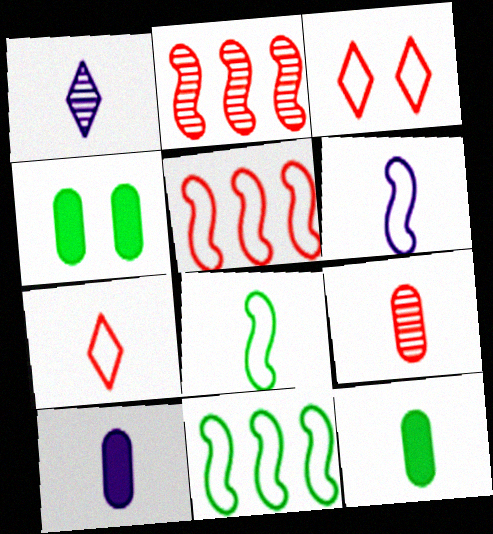[[1, 4, 5], 
[1, 6, 10]]